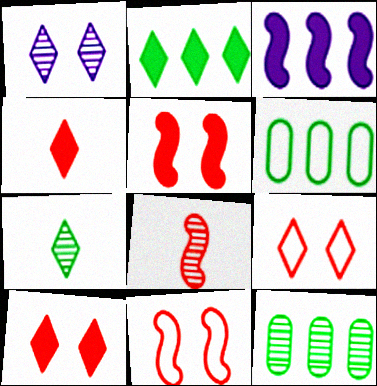[[1, 8, 12]]